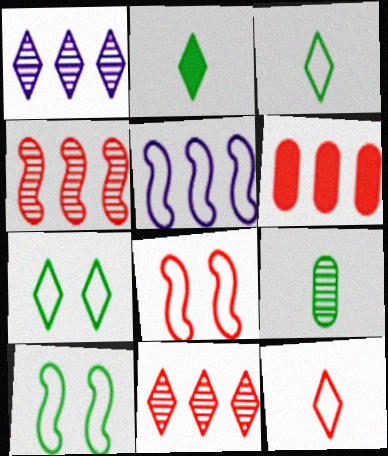[]